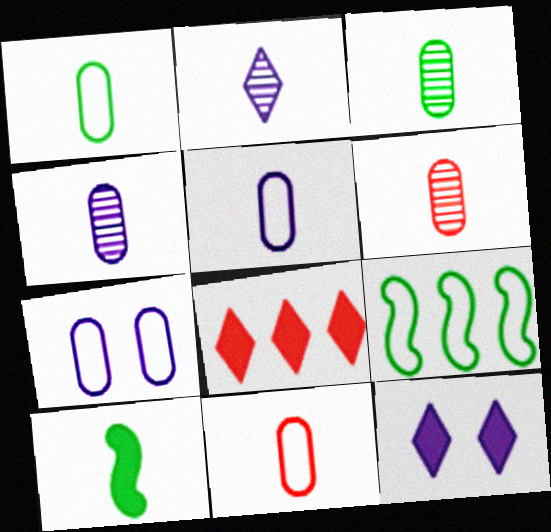[[1, 5, 11], 
[2, 10, 11], 
[3, 4, 6], 
[6, 9, 12]]